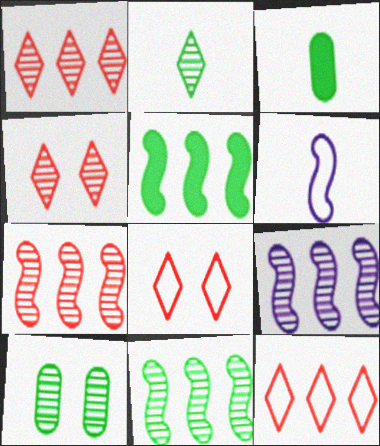[[2, 10, 11], 
[3, 8, 9], 
[7, 9, 11]]